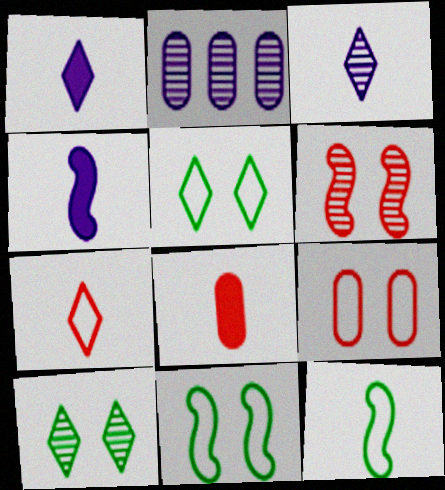[[3, 8, 12]]